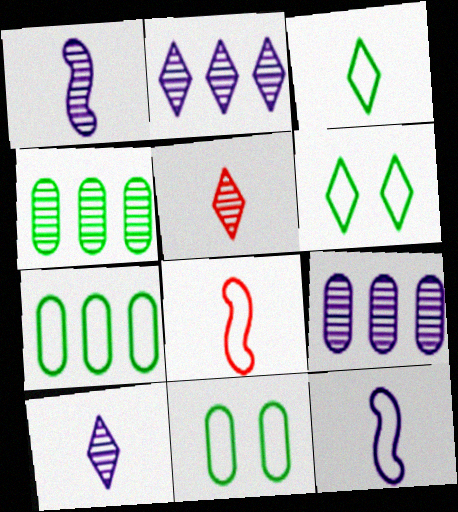[]